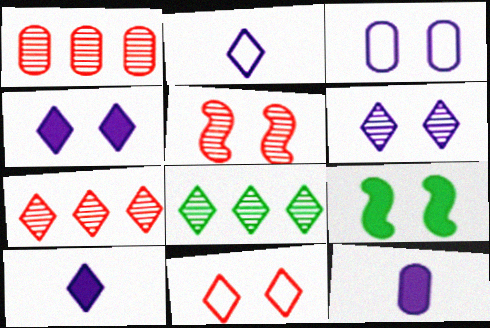[[1, 2, 9], 
[8, 10, 11]]